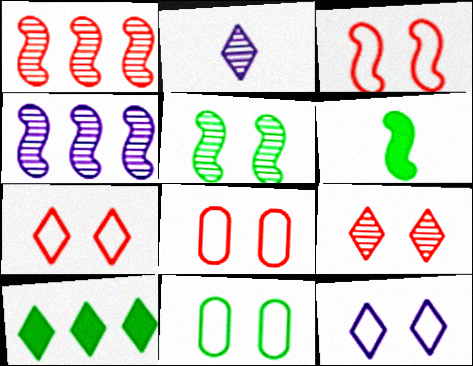[[2, 7, 10], 
[3, 4, 6], 
[3, 7, 8], 
[3, 11, 12]]